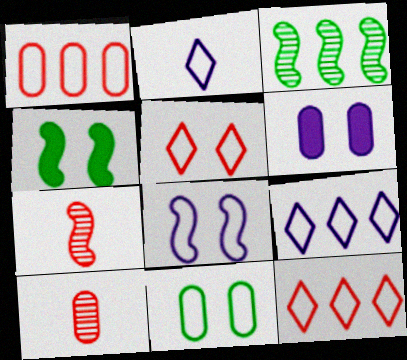[[4, 9, 10], 
[5, 8, 11]]